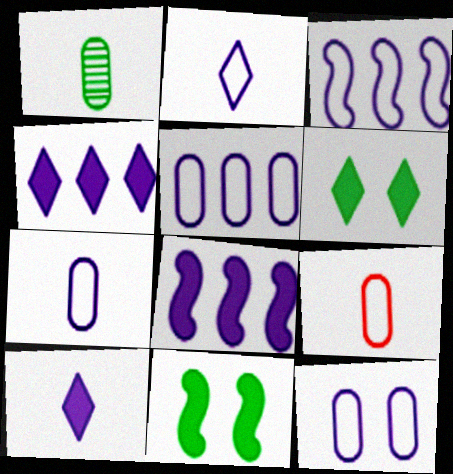[[2, 3, 12], 
[5, 7, 12]]